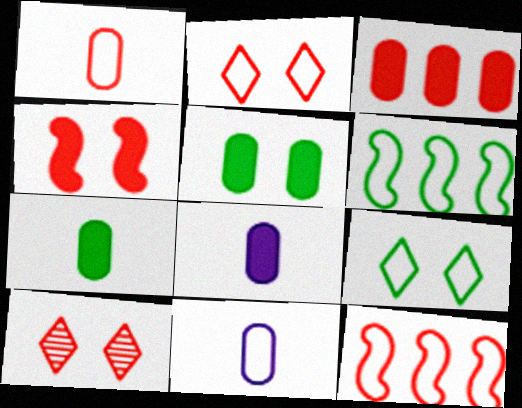[[1, 2, 12], 
[2, 6, 11], 
[3, 5, 8], 
[6, 8, 10], 
[9, 11, 12]]